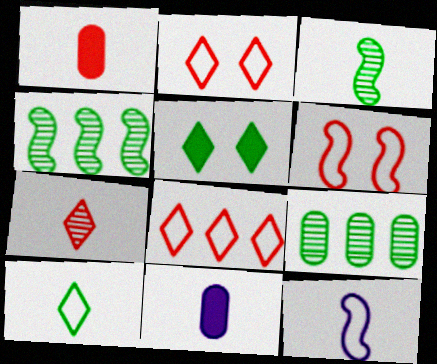[[2, 4, 11]]